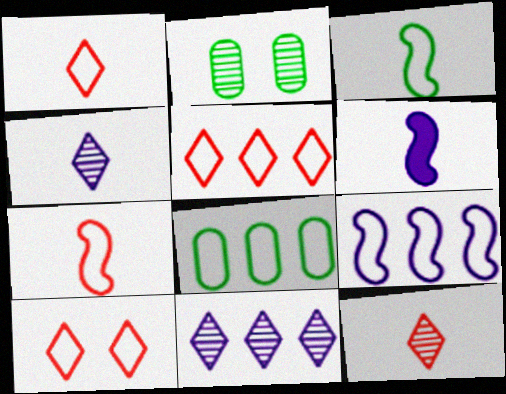[[1, 5, 10], 
[2, 5, 6], 
[5, 8, 9]]